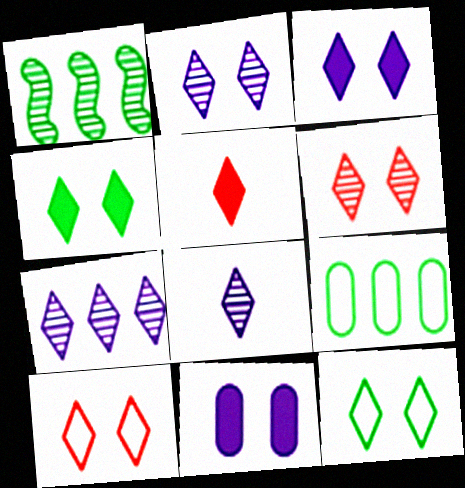[[2, 4, 10], 
[2, 7, 8], 
[3, 6, 12], 
[5, 7, 12]]